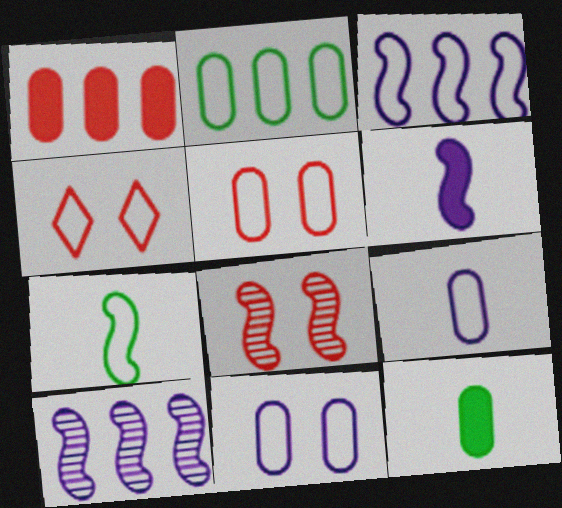[[2, 5, 9], 
[4, 10, 12]]